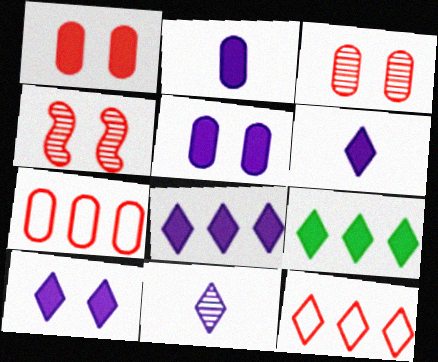[[6, 8, 10]]